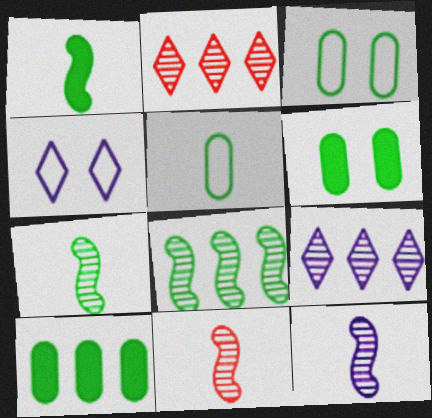[[4, 10, 11], 
[7, 11, 12]]